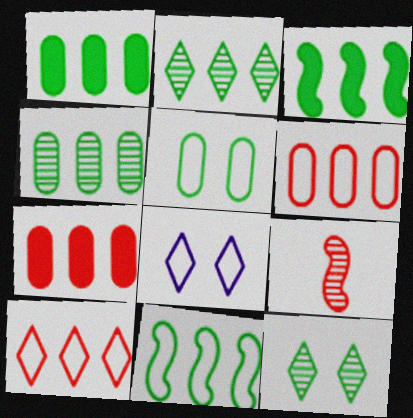[[1, 2, 11], 
[1, 8, 9]]